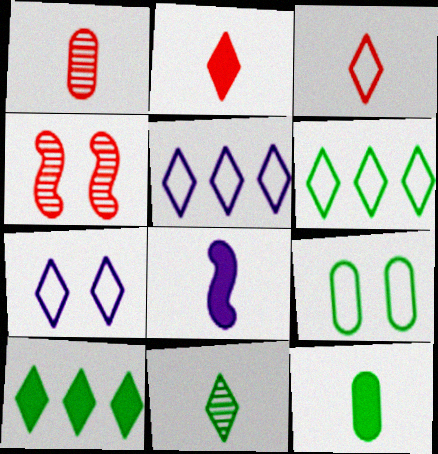[[2, 8, 12], 
[3, 6, 7], 
[4, 5, 12]]